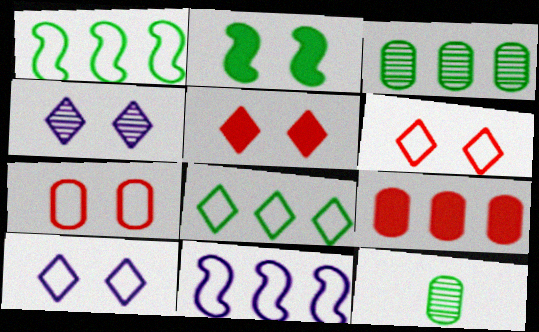[[2, 4, 7], 
[2, 8, 12], 
[5, 11, 12]]